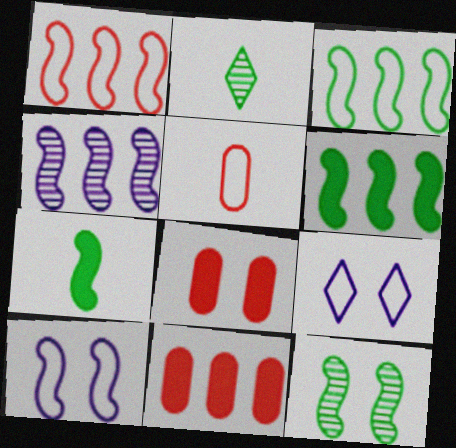[[1, 4, 6], 
[2, 10, 11], 
[3, 5, 9], 
[3, 7, 12], 
[8, 9, 12]]